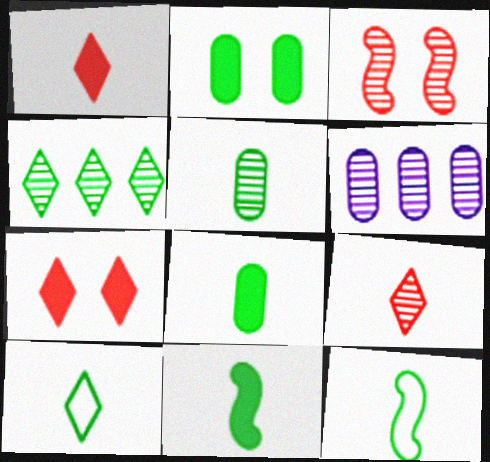[[2, 4, 12], 
[5, 10, 11], 
[6, 7, 12]]